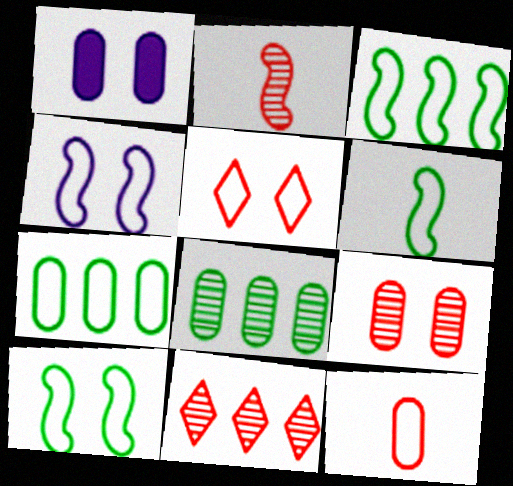[[1, 6, 11], 
[1, 8, 12], 
[2, 9, 11], 
[3, 6, 10]]